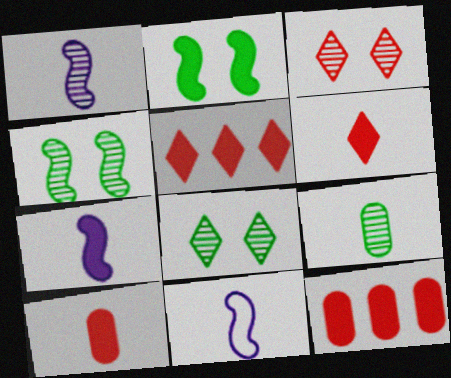[[1, 7, 11], 
[6, 9, 11], 
[8, 11, 12]]